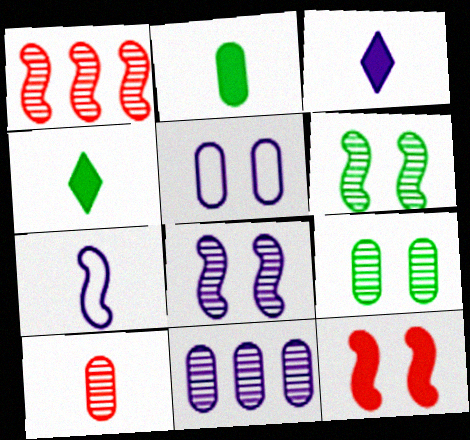[[1, 4, 5], 
[4, 7, 10], 
[9, 10, 11]]